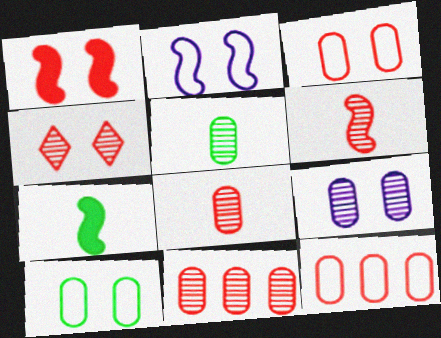[[1, 3, 4], 
[4, 6, 11], 
[5, 9, 11]]